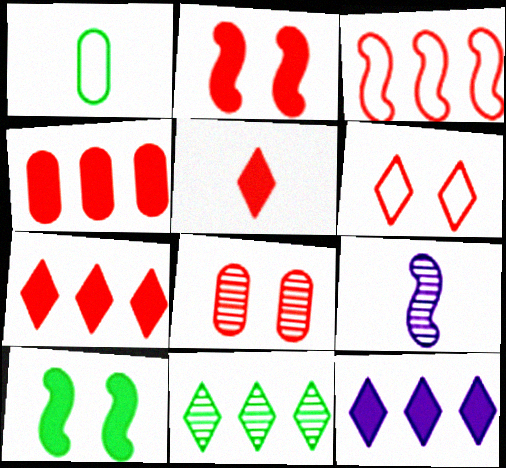[[1, 5, 9], 
[1, 10, 11], 
[2, 4, 5], 
[2, 6, 8], 
[3, 5, 8], 
[3, 9, 10], 
[8, 9, 11]]